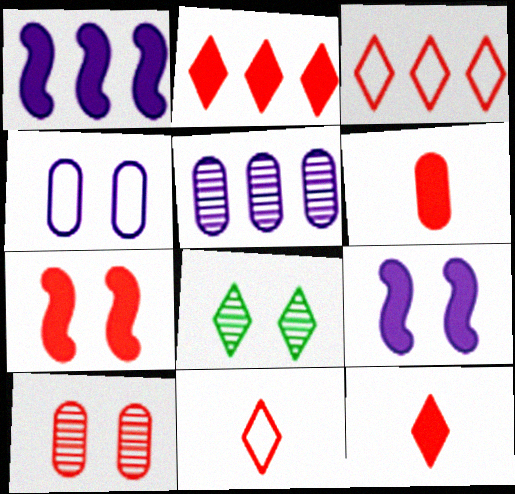[[2, 6, 7], 
[4, 7, 8]]